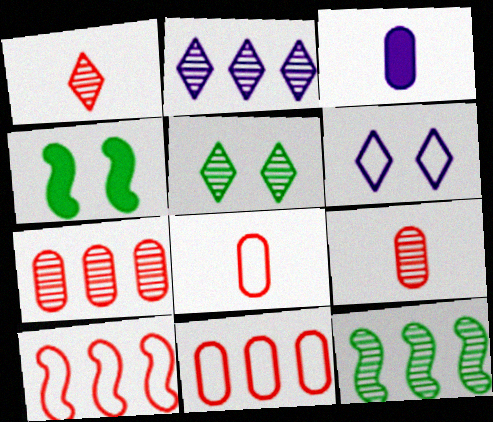[[1, 2, 5], 
[2, 4, 8], 
[2, 7, 12], 
[3, 5, 10]]